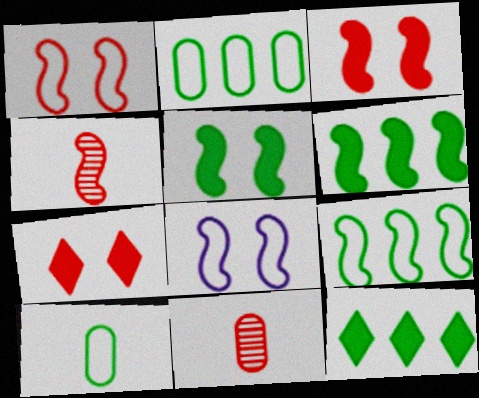[[4, 6, 8], 
[8, 11, 12]]